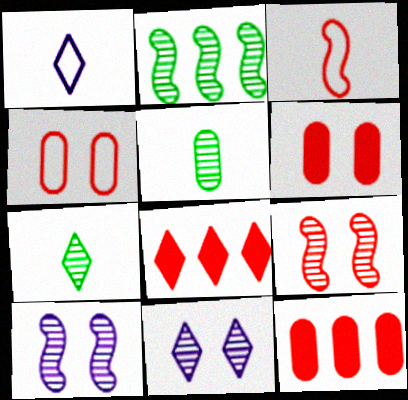[[1, 2, 6]]